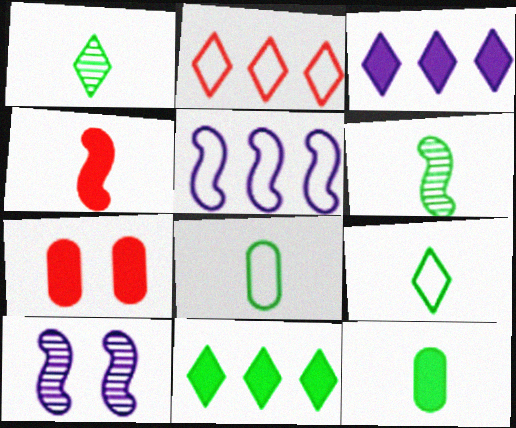[[1, 5, 7], 
[2, 10, 12], 
[6, 9, 12]]